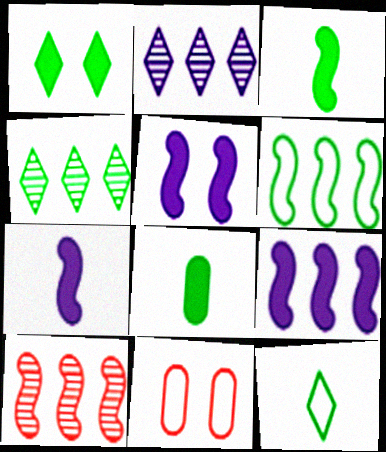[[1, 4, 12], 
[2, 3, 11], 
[4, 7, 11], 
[5, 7, 9], 
[6, 9, 10]]